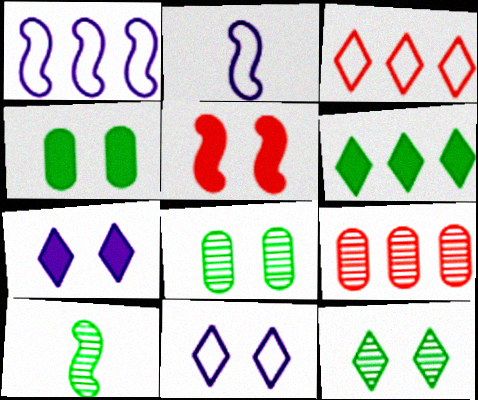[[1, 5, 10], 
[1, 6, 9], 
[4, 5, 7], 
[5, 8, 11]]